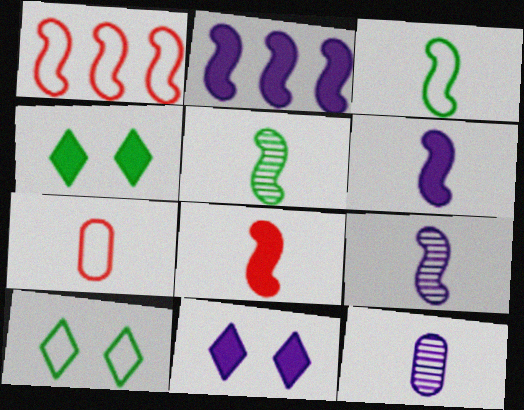[[1, 4, 12], 
[3, 8, 9]]